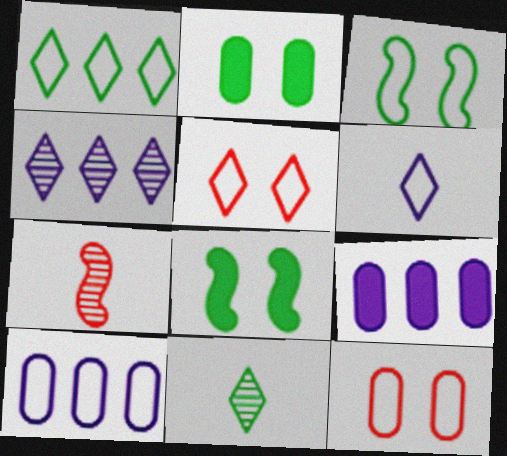[[1, 5, 6]]